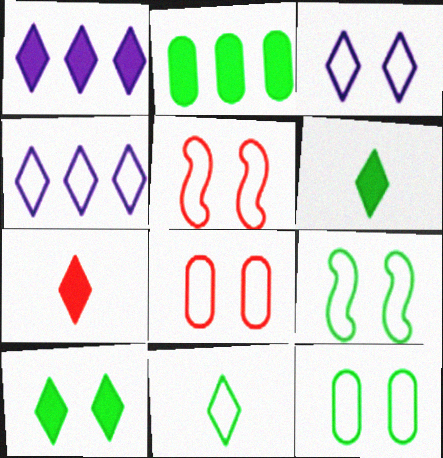[[1, 7, 10], 
[3, 5, 12], 
[3, 8, 9]]